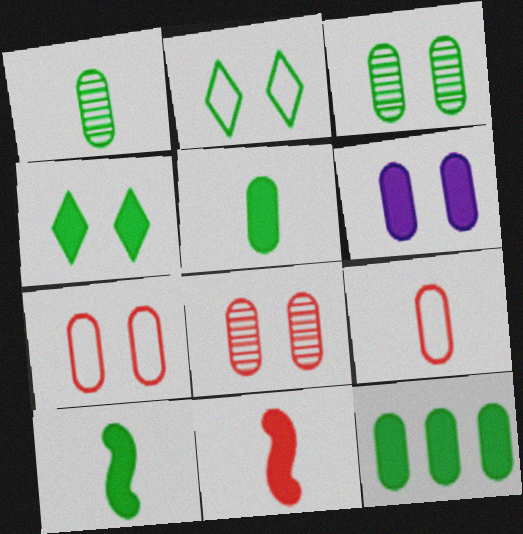[[3, 6, 7], 
[4, 10, 12]]